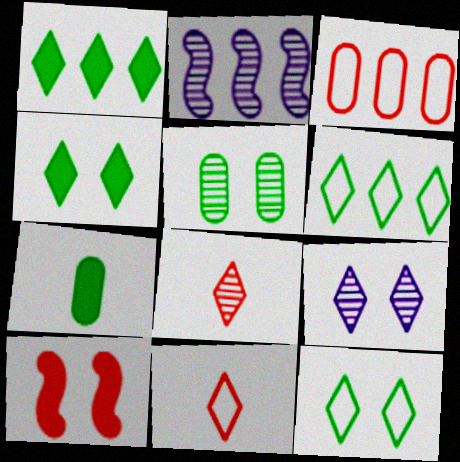[[1, 2, 3], 
[1, 9, 11], 
[2, 5, 8], 
[3, 8, 10]]